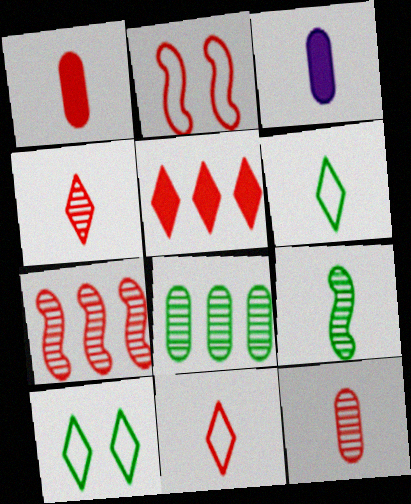[[2, 5, 12], 
[3, 7, 10], 
[3, 9, 11]]